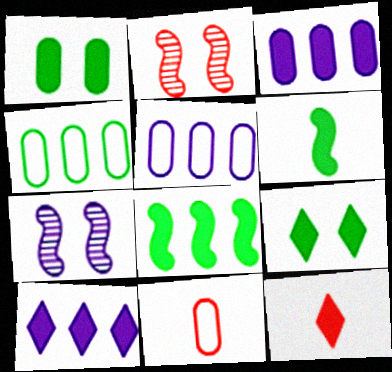[[4, 7, 12], 
[9, 10, 12]]